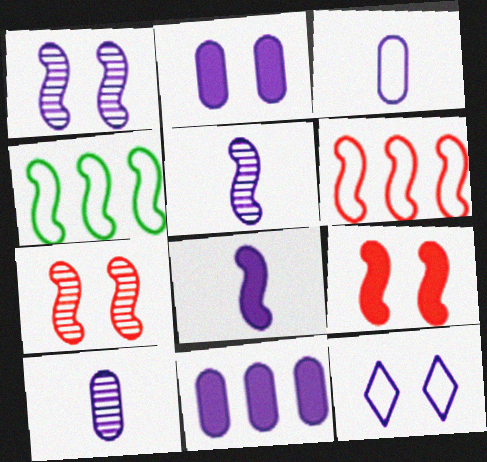[[1, 2, 12], 
[4, 5, 9], 
[4, 7, 8], 
[5, 11, 12]]